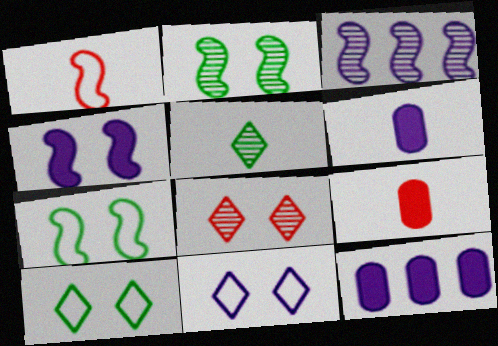[[1, 5, 6], 
[3, 6, 11], 
[3, 9, 10]]